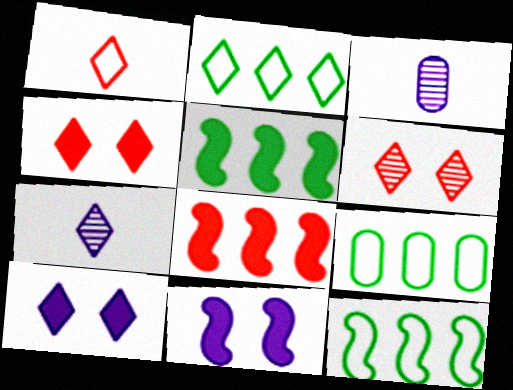[[2, 4, 7], 
[2, 9, 12], 
[3, 4, 12]]